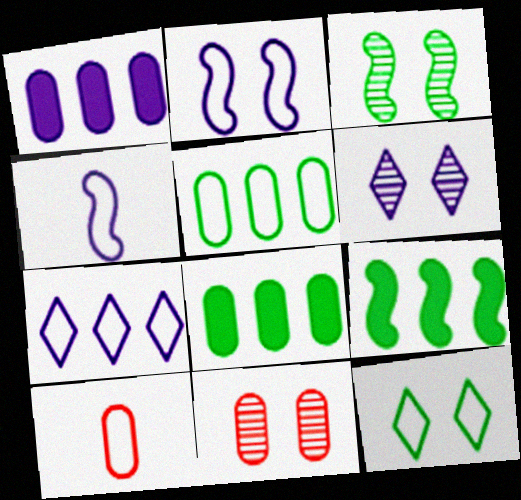[[1, 4, 6], 
[3, 6, 11], 
[6, 9, 10]]